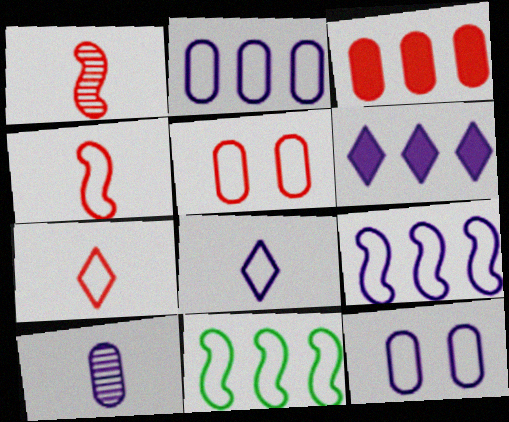[[5, 8, 11], 
[7, 11, 12], 
[8, 9, 12]]